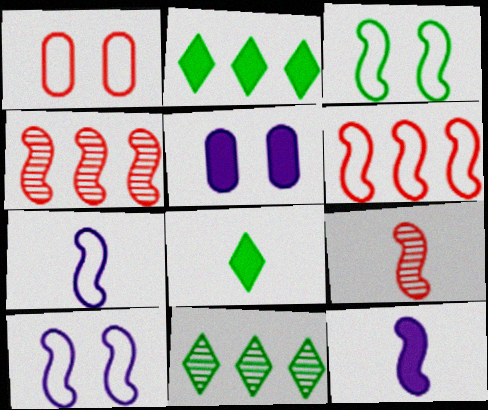[[1, 11, 12], 
[3, 4, 12], 
[3, 6, 7]]